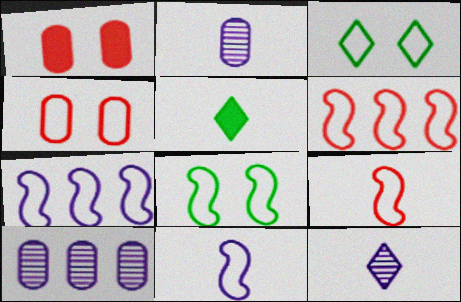[[2, 5, 9], 
[6, 8, 11], 
[7, 8, 9]]